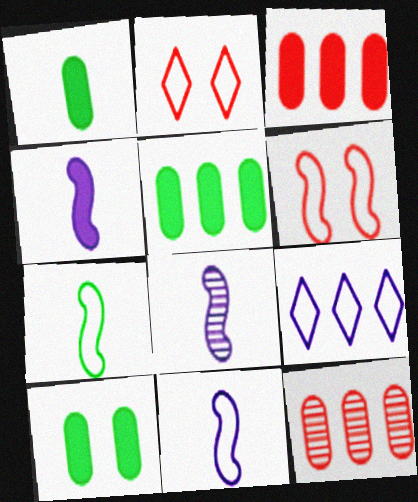[[1, 5, 10], 
[2, 5, 8], 
[4, 8, 11]]